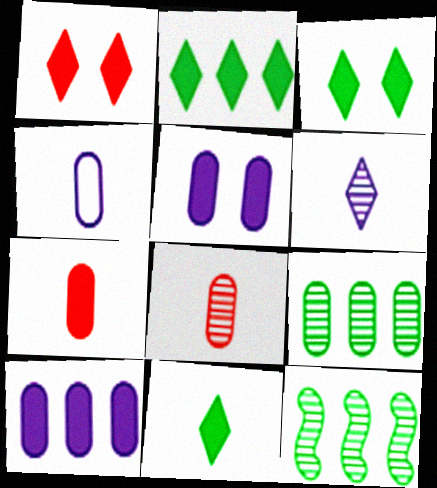[[1, 4, 12], 
[2, 3, 11]]